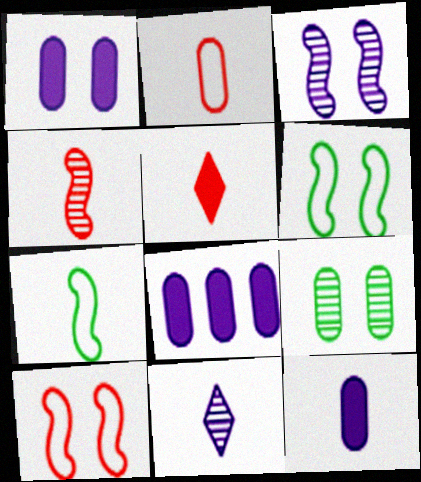[[1, 8, 12], 
[2, 4, 5], 
[2, 8, 9]]